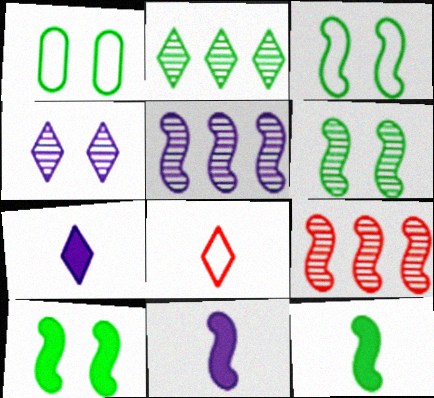[[1, 2, 12], 
[1, 7, 9], 
[3, 6, 10], 
[3, 9, 11]]